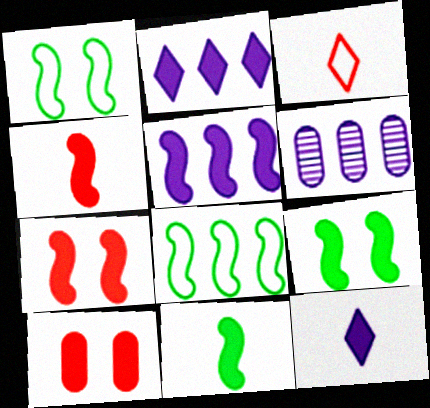[[2, 10, 11], 
[3, 6, 9], 
[4, 5, 9], 
[5, 7, 11]]